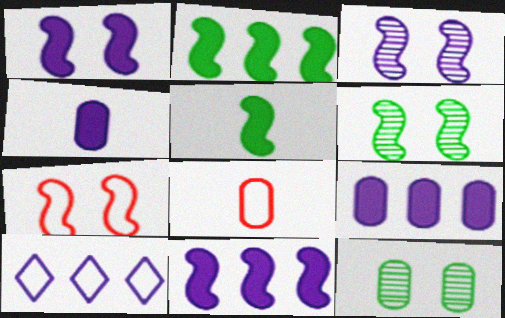[[1, 6, 7], 
[3, 4, 10], 
[8, 9, 12]]